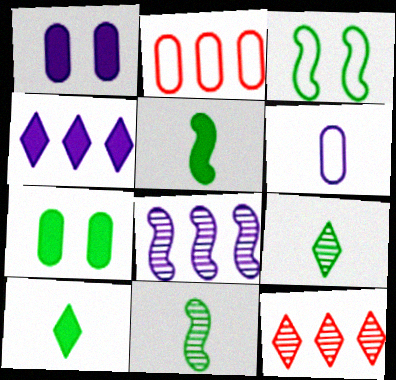[]